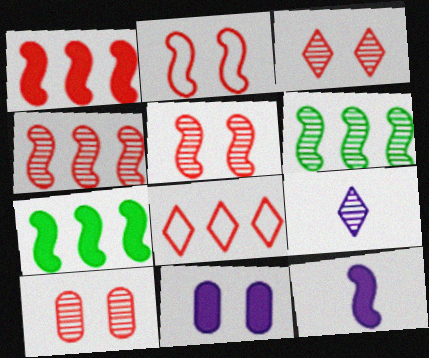[[2, 6, 12], 
[3, 5, 10], 
[6, 9, 10]]